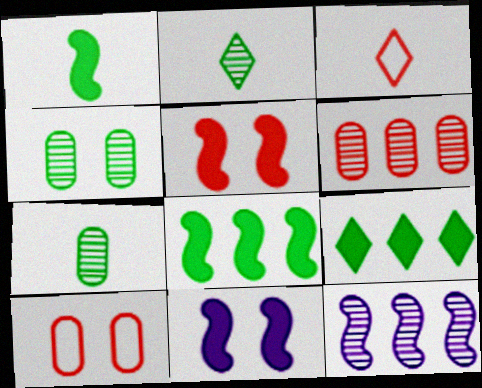[[3, 5, 6]]